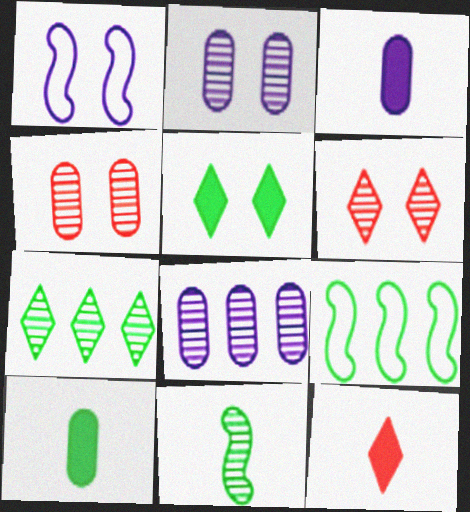[[1, 4, 5], 
[2, 9, 12], 
[3, 6, 9], 
[6, 8, 11]]